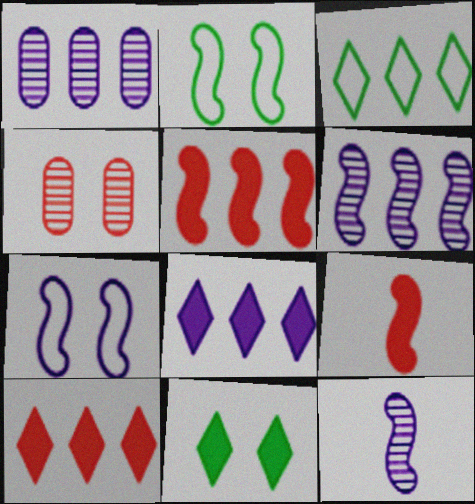[[1, 3, 5], 
[2, 5, 12], 
[2, 6, 9], 
[4, 7, 11]]